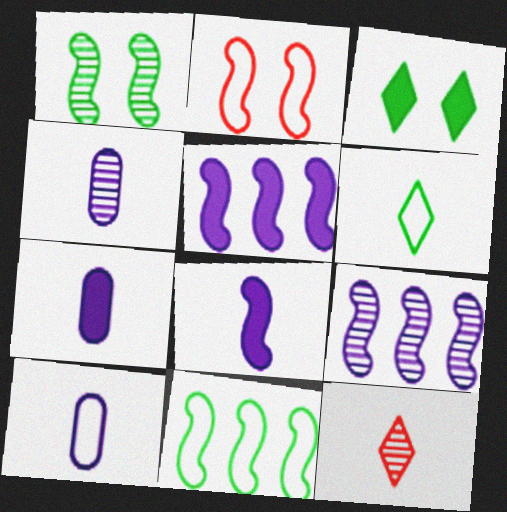[[4, 7, 10]]